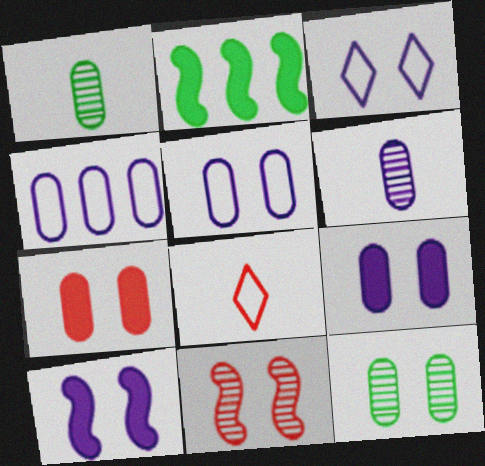[[1, 4, 7], 
[4, 6, 9], 
[5, 7, 12]]